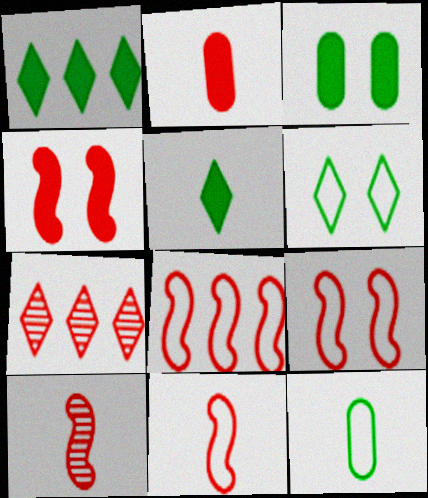[[2, 7, 9], 
[4, 8, 10], 
[8, 9, 11]]